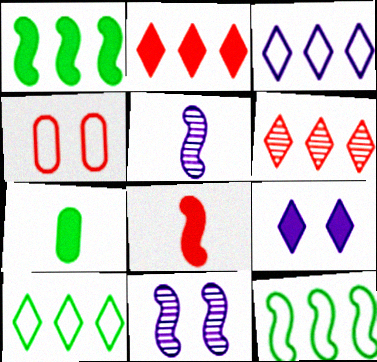[[4, 6, 8], 
[8, 11, 12]]